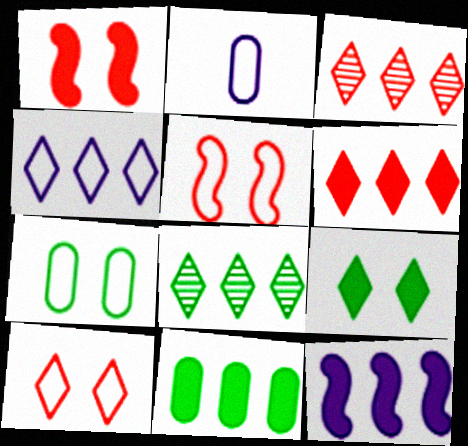[[1, 2, 8], 
[4, 6, 8], 
[6, 11, 12]]